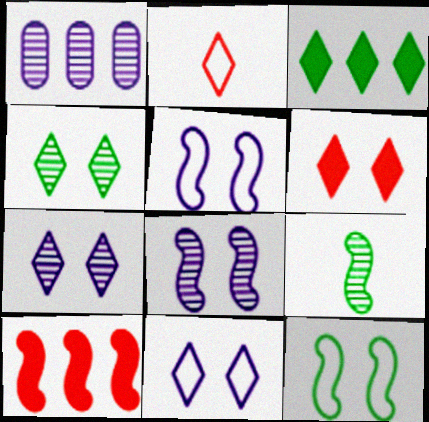[[2, 3, 7], 
[4, 6, 11], 
[5, 9, 10]]